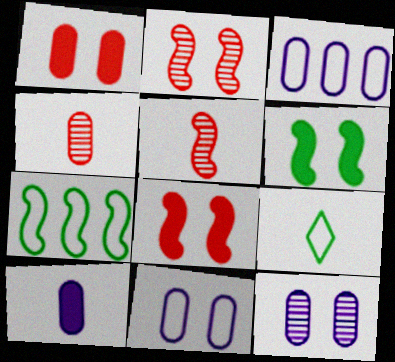[[3, 10, 12], 
[5, 9, 10]]